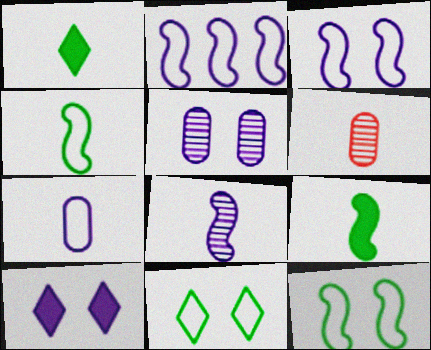[[3, 5, 10]]